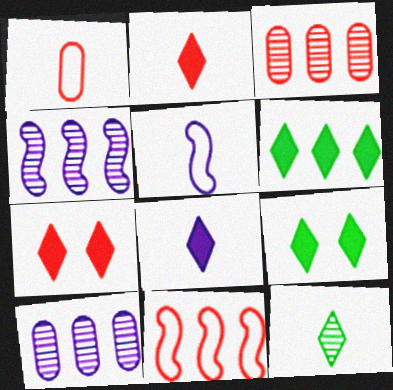[[1, 4, 9], 
[3, 5, 9], 
[6, 7, 8], 
[6, 10, 11]]